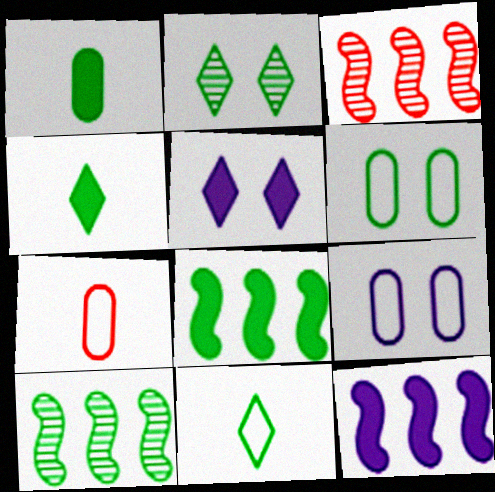[[2, 7, 12], 
[3, 4, 9], 
[4, 6, 10], 
[5, 7, 10]]